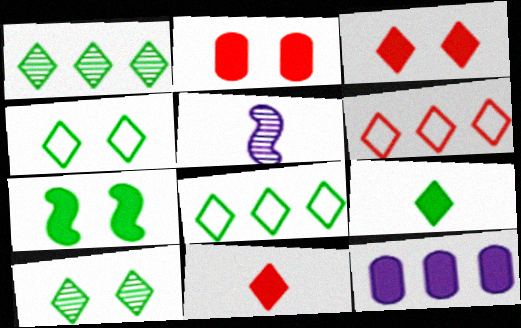[[1, 4, 9], 
[2, 5, 8], 
[7, 11, 12], 
[8, 9, 10]]